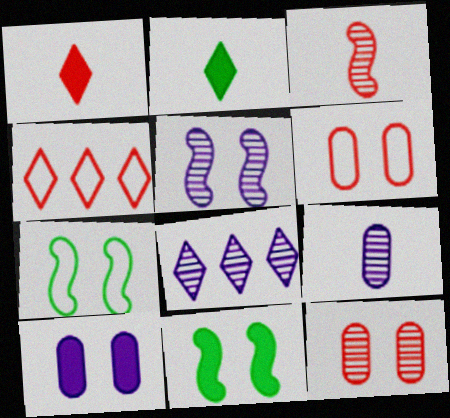[[4, 9, 11], 
[5, 8, 9]]